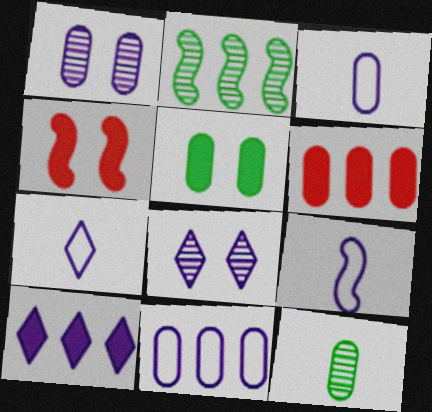[[1, 9, 10], 
[2, 4, 9], 
[3, 7, 9], 
[7, 8, 10]]